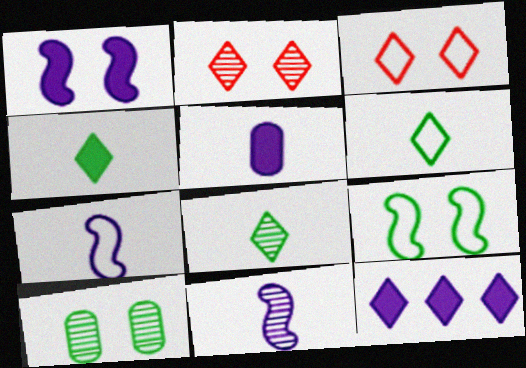[[1, 3, 10], 
[1, 5, 12], 
[2, 6, 12], 
[3, 8, 12], 
[4, 6, 8]]